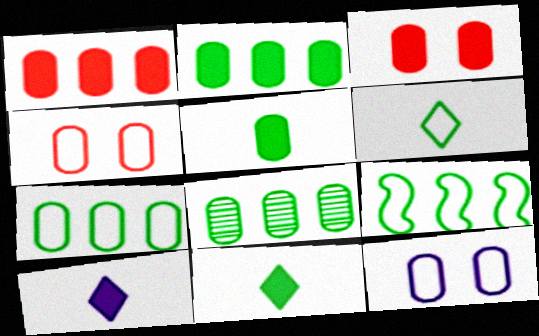[[2, 7, 8]]